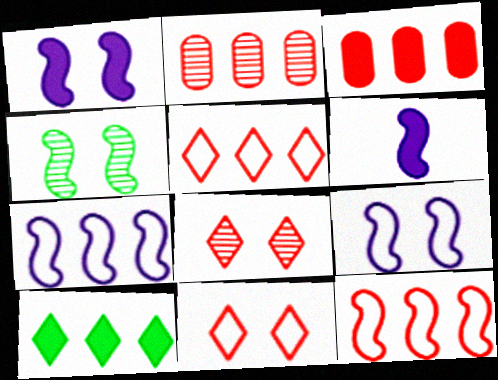[[2, 7, 10], 
[4, 6, 12]]